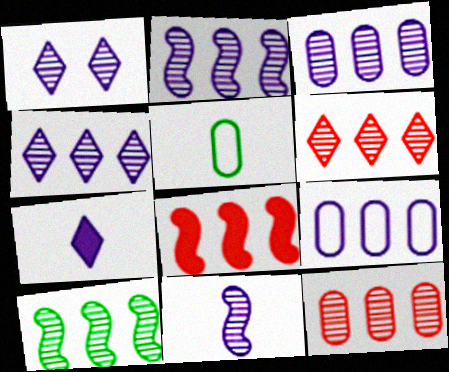[[1, 3, 11], 
[1, 5, 8], 
[2, 3, 4], 
[3, 6, 10], 
[4, 10, 12]]